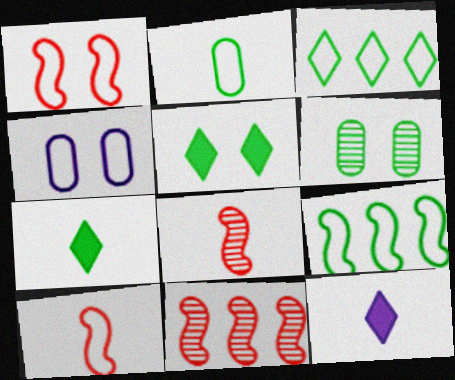[[2, 8, 12], 
[3, 4, 10], 
[4, 7, 11], 
[6, 7, 9]]